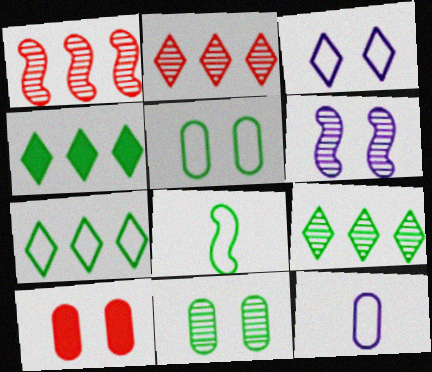[[4, 7, 9], 
[4, 8, 11], 
[5, 7, 8]]